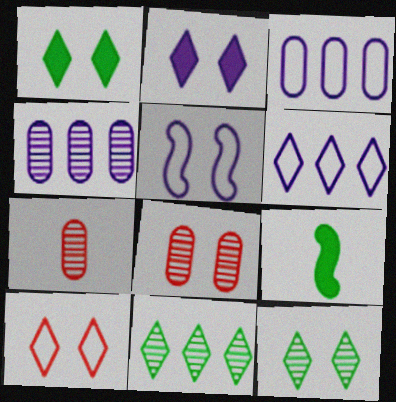[[1, 5, 8], 
[2, 10, 12], 
[4, 9, 10], 
[6, 8, 9]]